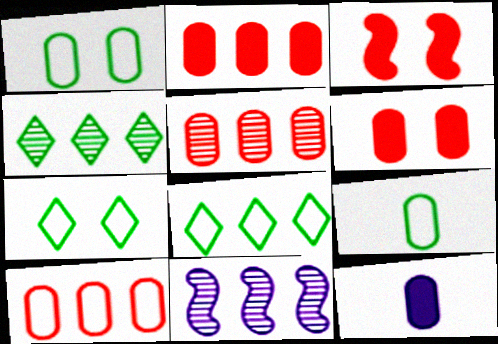[[1, 5, 12], 
[2, 5, 10], 
[2, 8, 11], 
[4, 5, 11]]